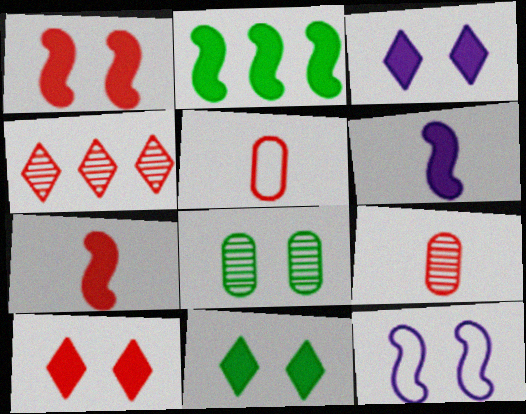[[1, 2, 6], 
[1, 4, 5], 
[3, 10, 11], 
[8, 10, 12]]